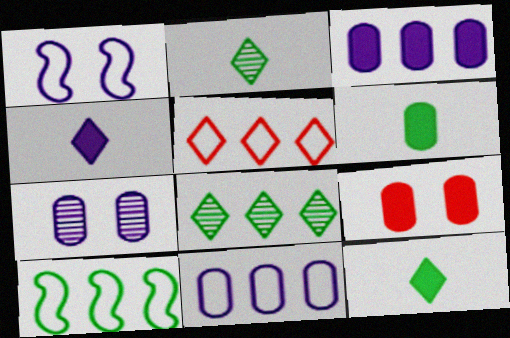[[3, 6, 9], 
[5, 10, 11]]